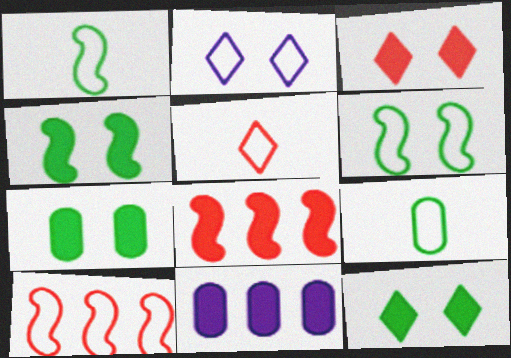[[2, 9, 10], 
[4, 7, 12]]